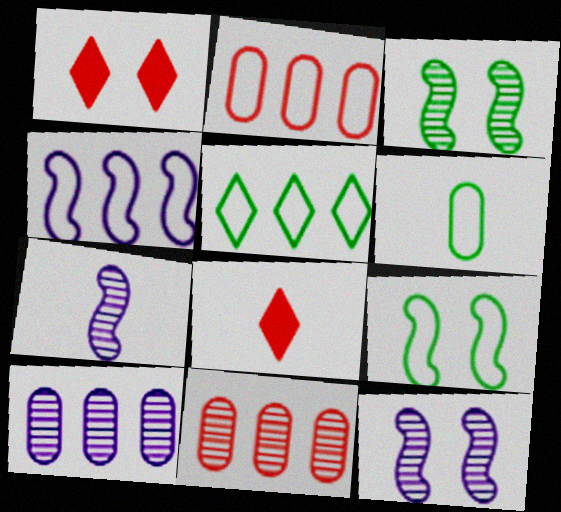[[2, 4, 5], 
[5, 6, 9], 
[6, 7, 8], 
[8, 9, 10]]